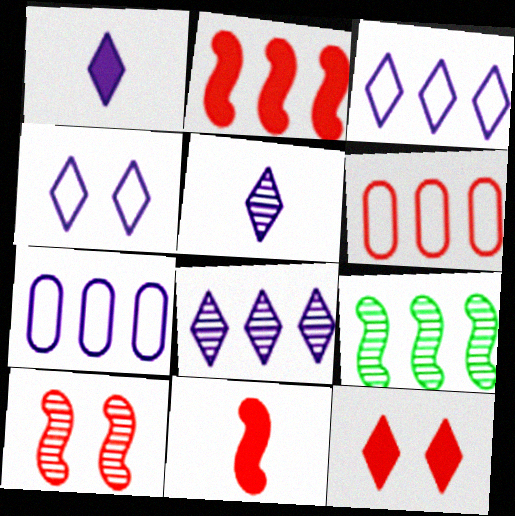[[1, 4, 8]]